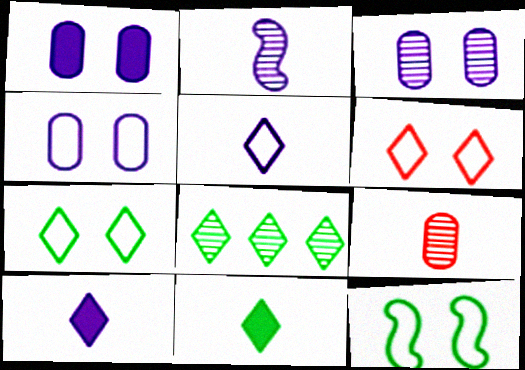[[1, 3, 4], 
[4, 6, 12], 
[6, 8, 10], 
[7, 8, 11]]